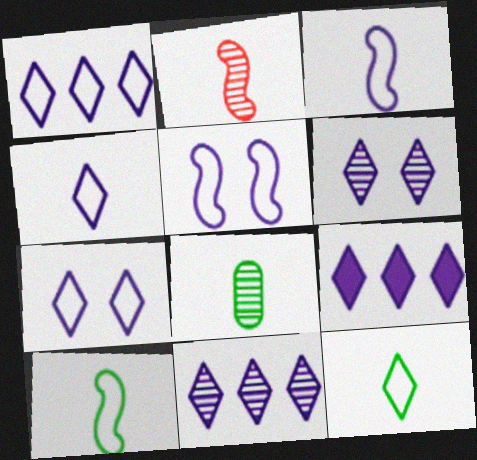[[1, 4, 7], 
[1, 9, 11], 
[4, 6, 9]]